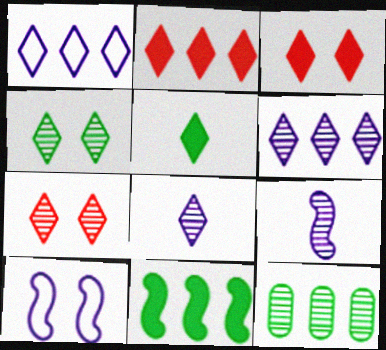[[1, 5, 7], 
[7, 9, 12]]